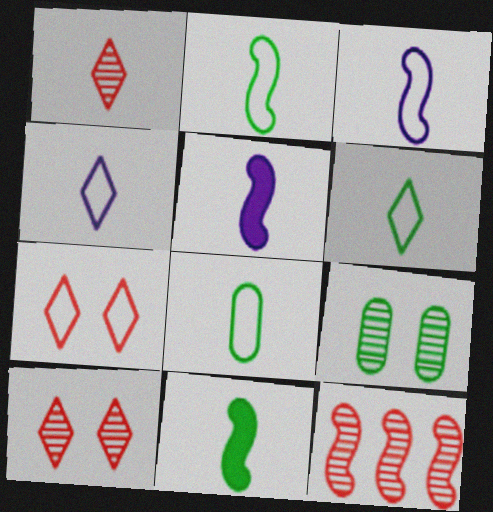[[1, 5, 8], 
[2, 6, 8]]